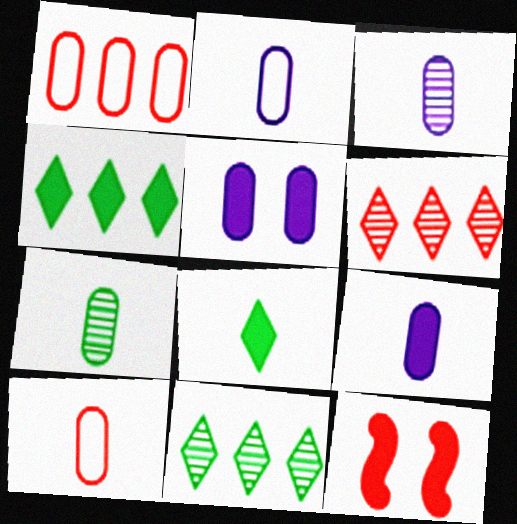[[1, 5, 7], 
[2, 3, 9], 
[2, 11, 12], 
[4, 9, 12], 
[6, 10, 12], 
[7, 9, 10]]